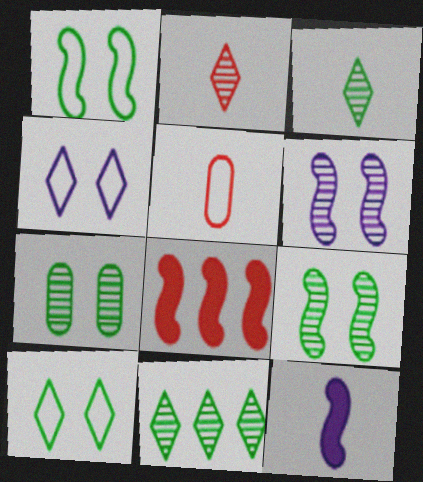[[3, 5, 12]]